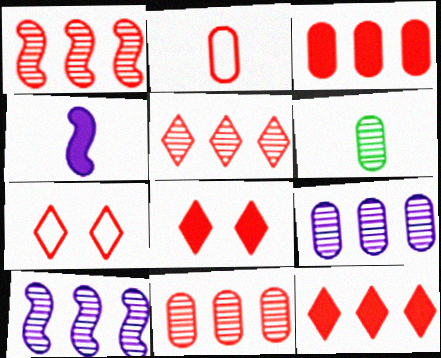[[1, 2, 8], 
[1, 5, 11]]